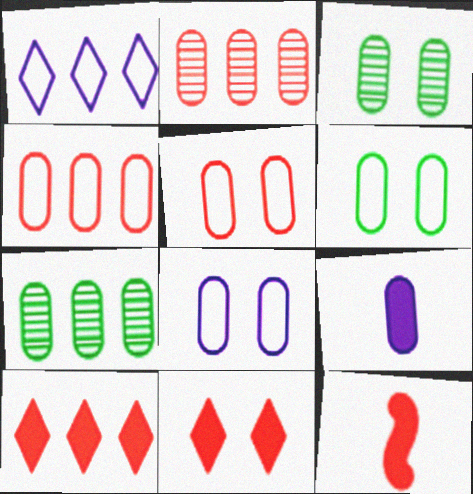[[1, 3, 12], 
[2, 6, 9], 
[3, 4, 9], 
[5, 6, 8], 
[5, 7, 9]]